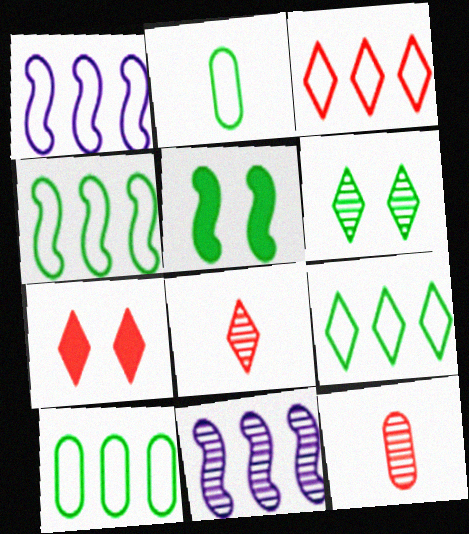[[1, 3, 10], 
[2, 7, 11], 
[3, 7, 8], 
[4, 9, 10], 
[6, 11, 12]]